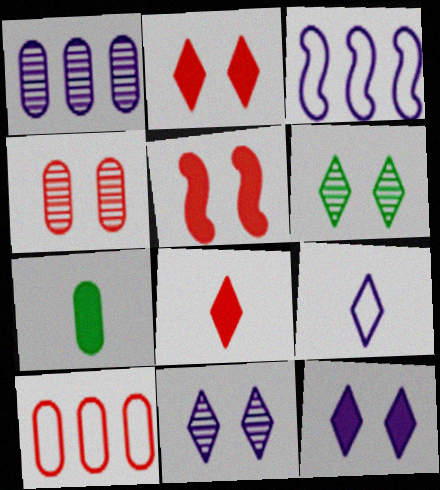[]